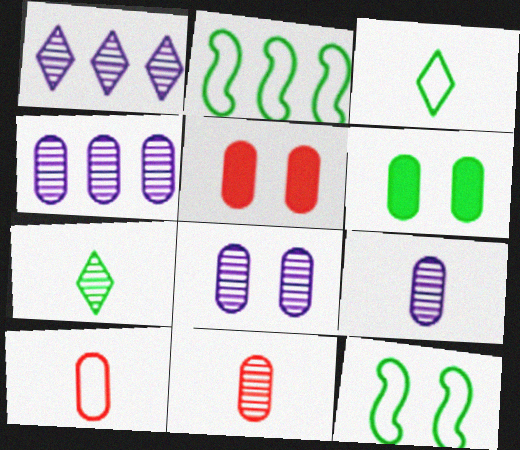[[2, 6, 7], 
[4, 6, 10], 
[4, 8, 9]]